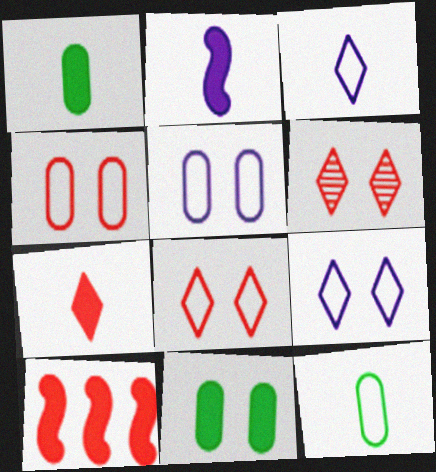[[1, 2, 7]]